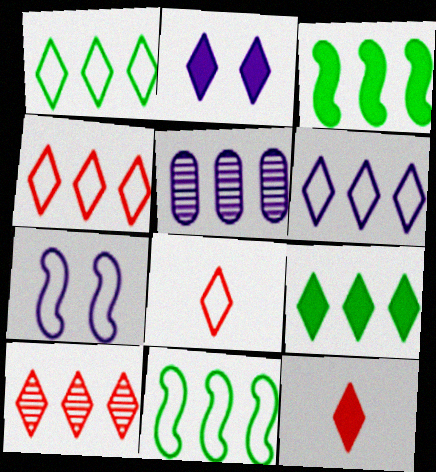[[1, 4, 6], 
[2, 9, 12], 
[3, 4, 5], 
[6, 9, 10]]